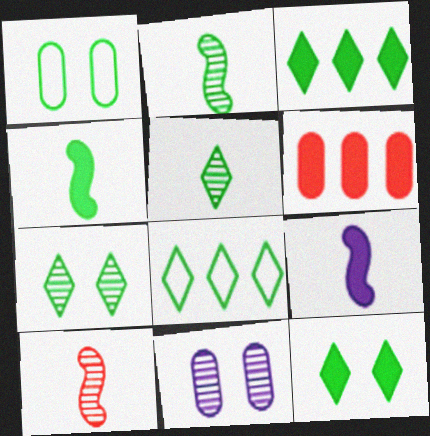[[1, 2, 3], 
[5, 8, 12], 
[6, 9, 12]]